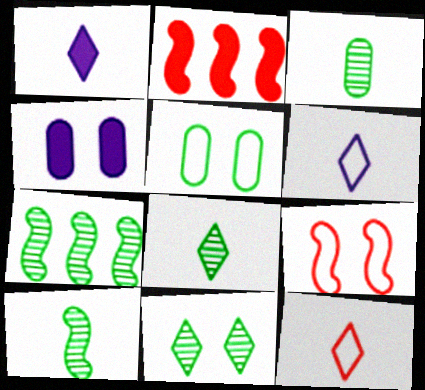[[1, 8, 12], 
[3, 7, 11], 
[3, 8, 10], 
[4, 7, 12], 
[4, 9, 11]]